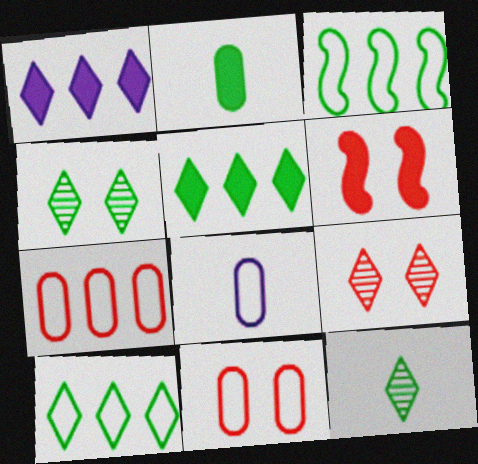[[1, 2, 6], 
[2, 3, 4], 
[6, 9, 11]]